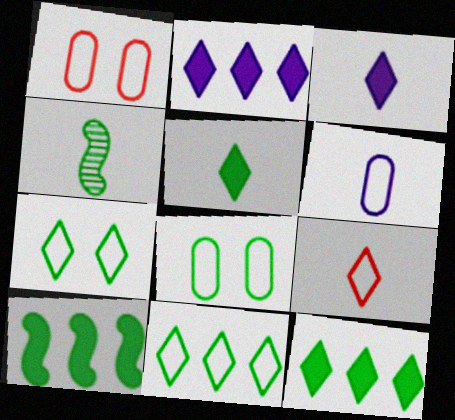[[1, 2, 4], 
[4, 8, 12]]